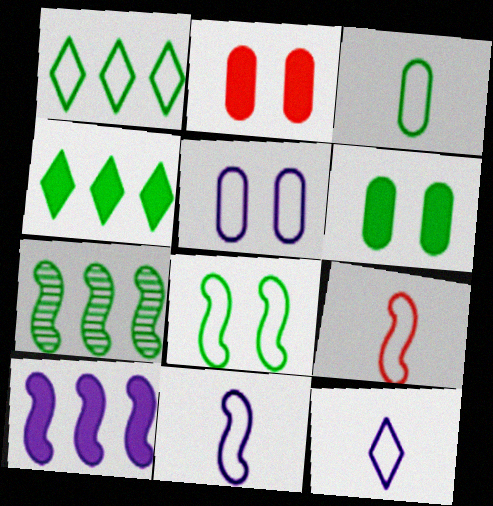[[1, 3, 8], 
[1, 5, 9], 
[2, 7, 12], 
[3, 9, 12]]